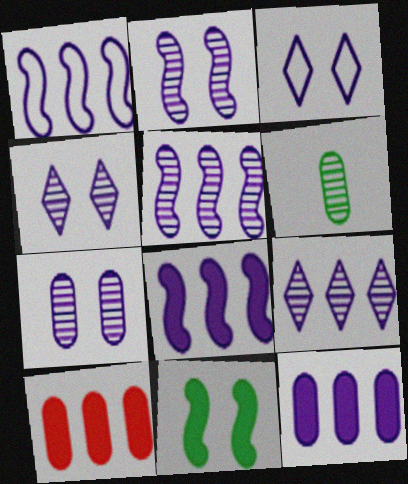[[1, 5, 8], 
[1, 9, 12], 
[2, 4, 7]]